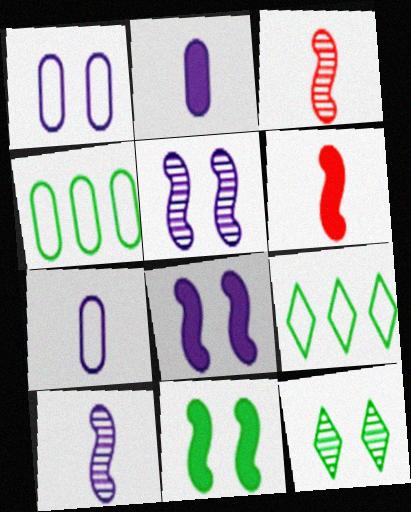[]